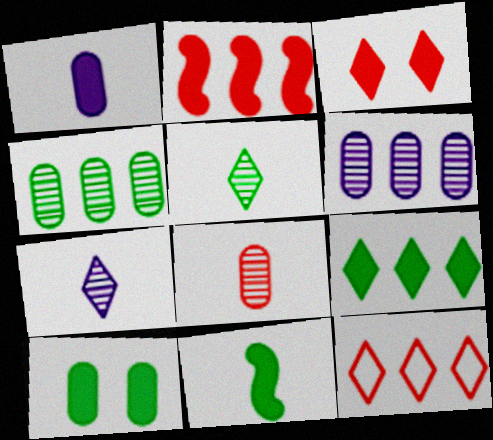[[9, 10, 11]]